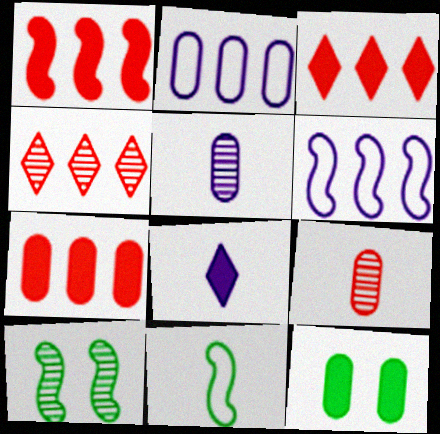[[1, 3, 7], 
[1, 8, 12], 
[2, 9, 12], 
[4, 5, 10], 
[8, 9, 11]]